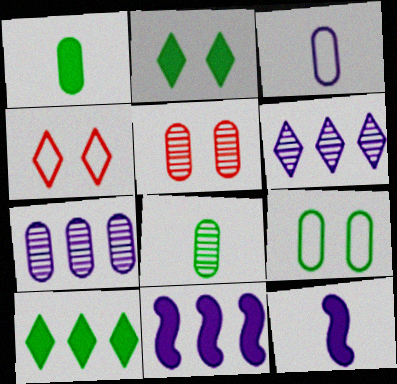[[4, 8, 11], 
[5, 7, 8]]